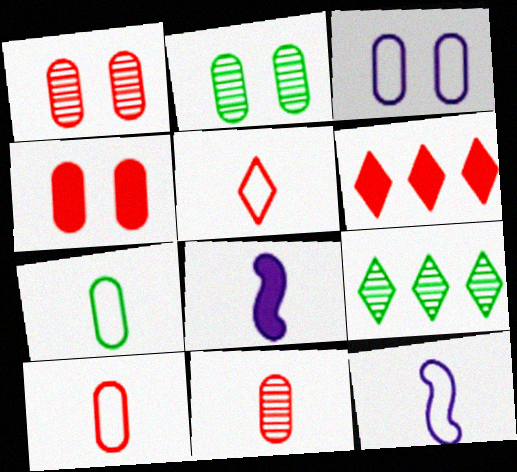[[2, 3, 4], 
[2, 6, 12], 
[4, 9, 12], 
[5, 7, 12]]